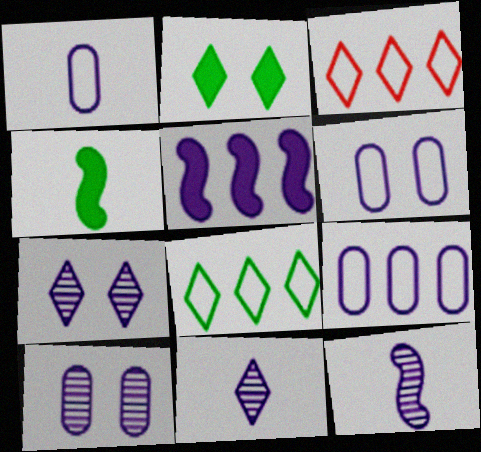[[1, 5, 7], 
[1, 6, 9], 
[2, 3, 11], 
[3, 4, 10], 
[5, 6, 11]]